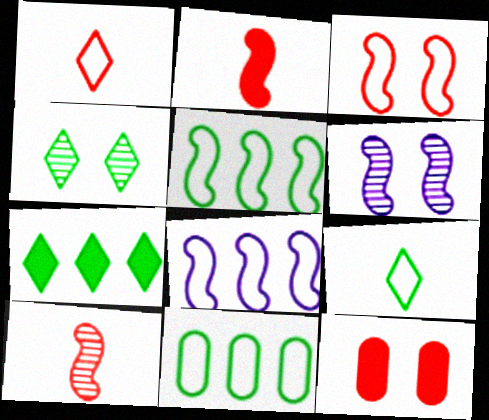[[2, 5, 6], 
[4, 7, 9]]